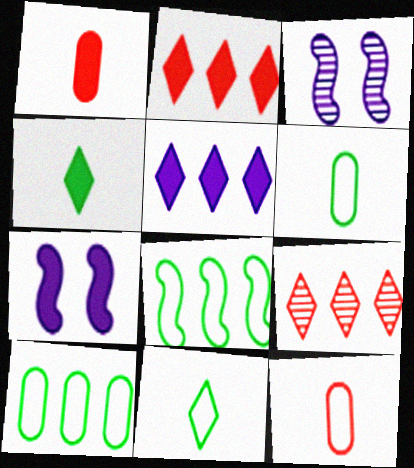[[2, 3, 6], 
[6, 7, 9]]